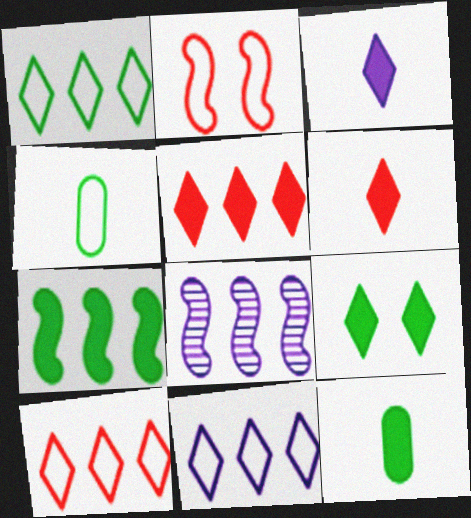[[1, 10, 11], 
[2, 4, 11], 
[3, 5, 9], 
[7, 9, 12]]